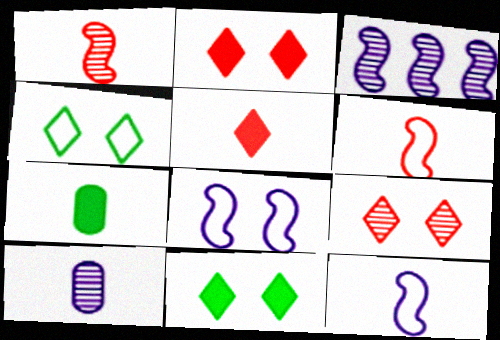[]